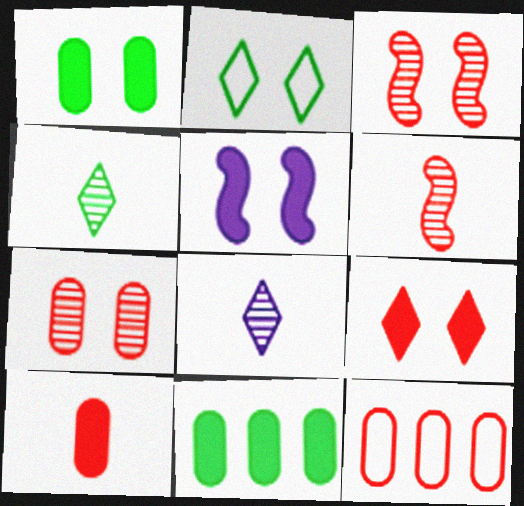[[1, 5, 9], 
[2, 5, 7], 
[4, 5, 12], 
[6, 9, 12], 
[7, 10, 12]]